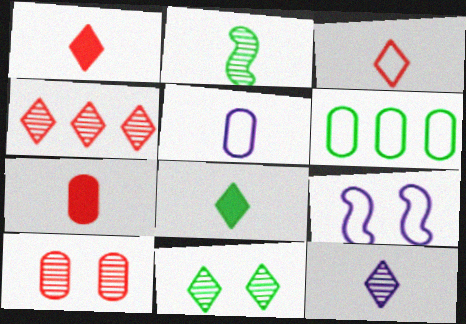[[1, 2, 5], 
[3, 6, 9], 
[3, 8, 12], 
[4, 11, 12]]